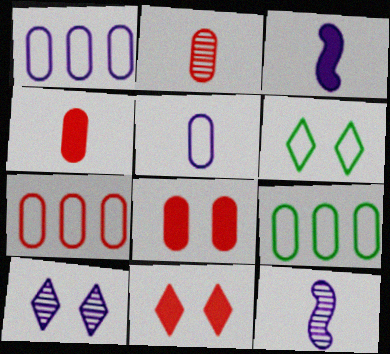[[1, 3, 10], 
[1, 7, 9], 
[2, 7, 8], 
[6, 10, 11], 
[9, 11, 12]]